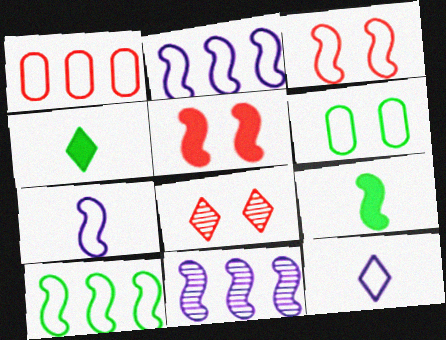[[3, 7, 10], 
[3, 9, 11]]